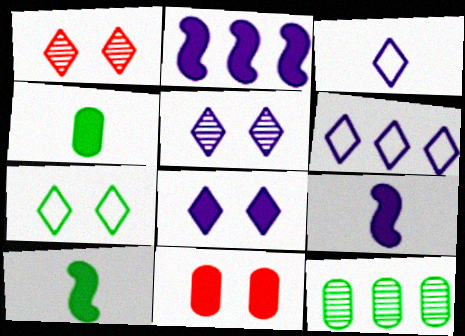[[1, 7, 8], 
[7, 10, 12]]